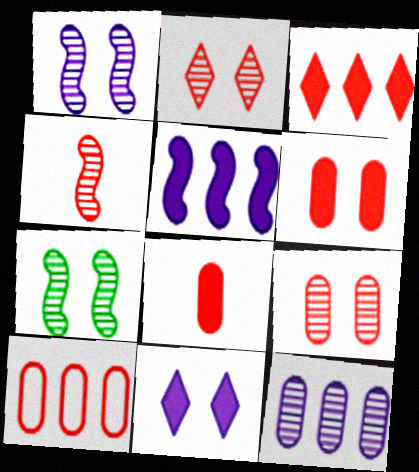[[8, 9, 10]]